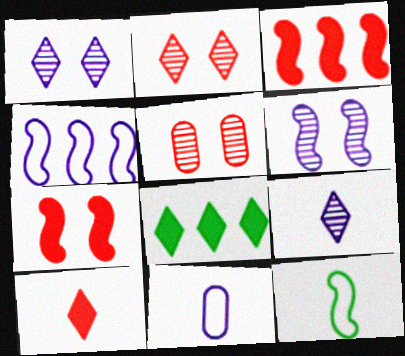[[3, 6, 12]]